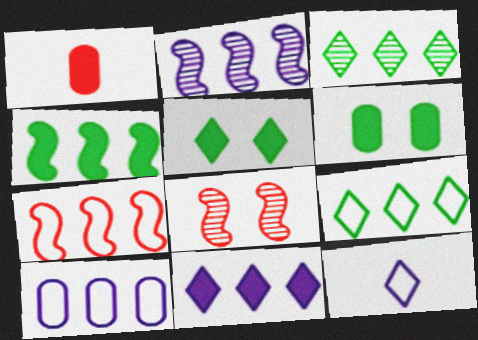[[2, 4, 7], 
[2, 10, 11], 
[7, 9, 10]]